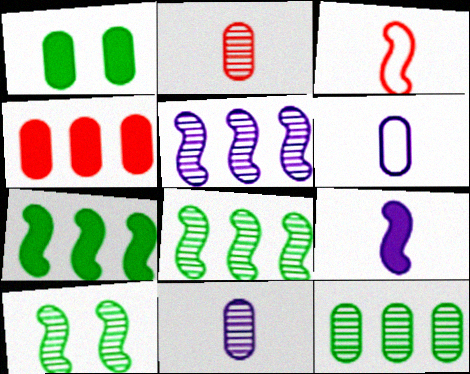[]